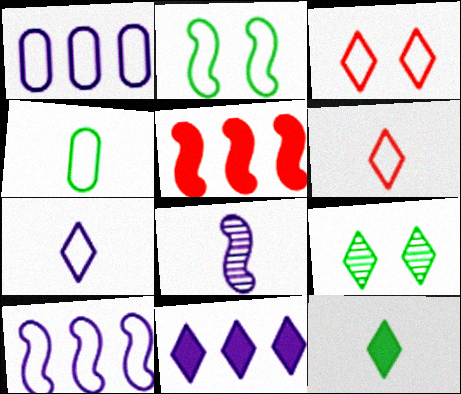[[1, 2, 6], 
[2, 5, 8], 
[3, 4, 10], 
[6, 9, 11]]